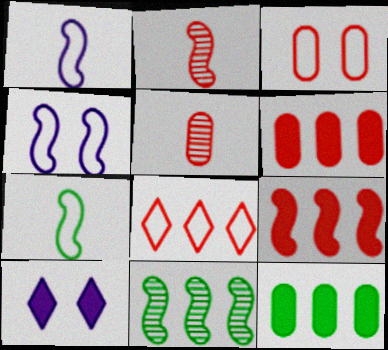[[3, 5, 6]]